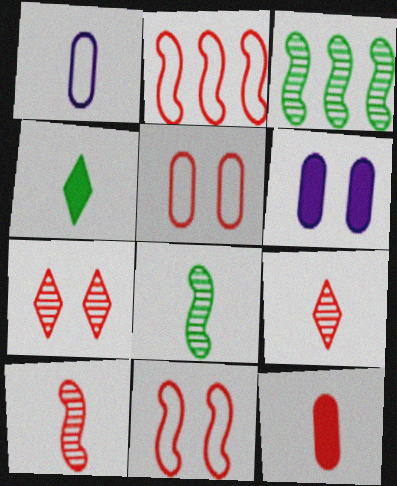[[1, 4, 10], 
[2, 7, 12]]